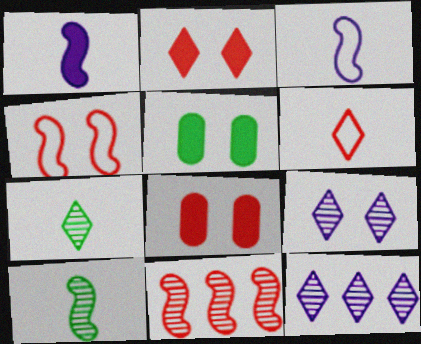[[4, 5, 9], 
[6, 8, 11]]